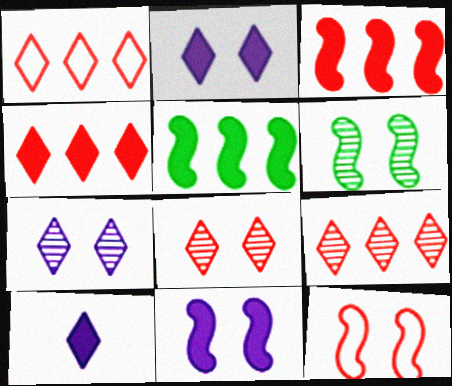[[1, 4, 9], 
[6, 11, 12]]